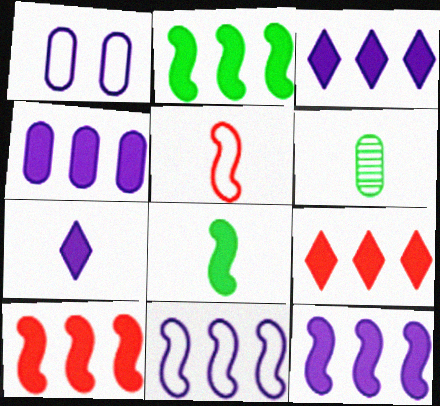[[2, 4, 9], 
[2, 10, 12], 
[3, 4, 12], 
[5, 6, 7]]